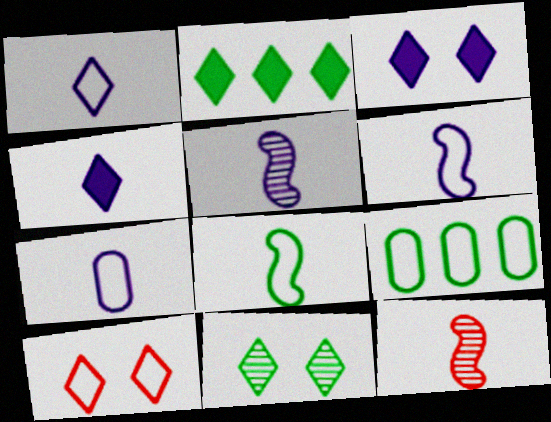[[1, 6, 7], 
[3, 9, 12], 
[3, 10, 11], 
[4, 5, 7], 
[6, 9, 10]]